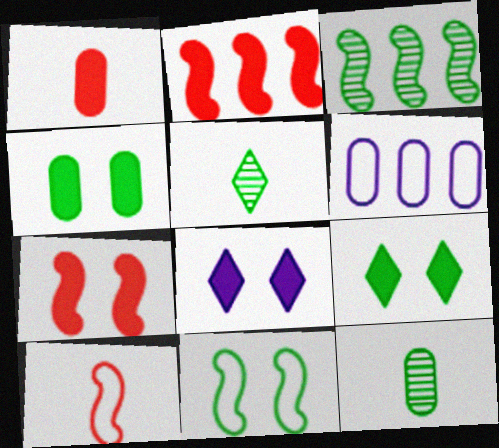[[4, 7, 8], 
[5, 6, 7]]